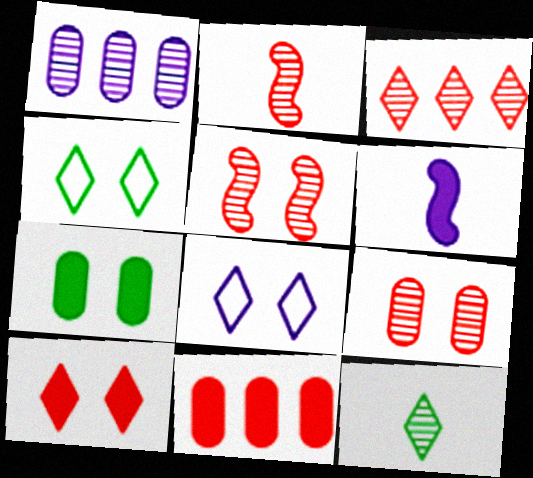[[1, 5, 12], 
[1, 6, 8], 
[2, 3, 9], 
[5, 7, 8]]